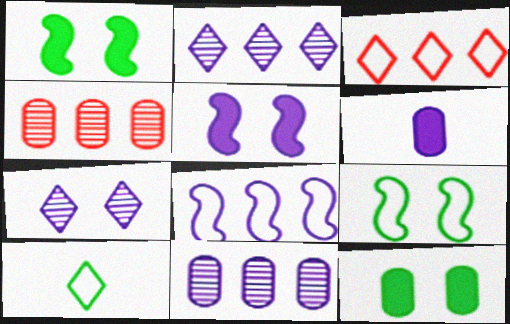[[4, 5, 10], 
[6, 7, 8]]